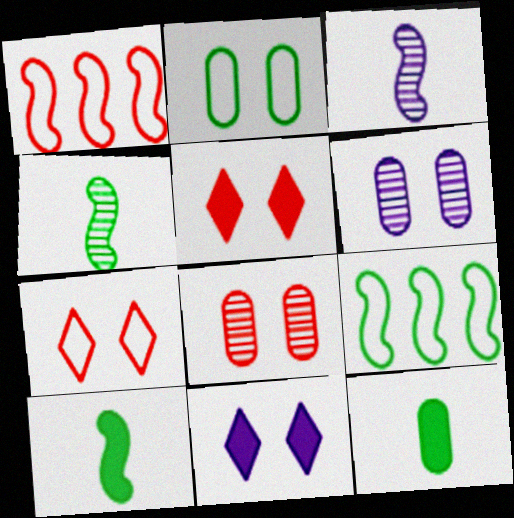[]